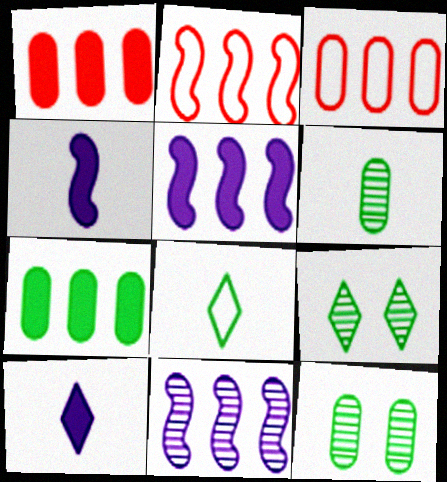[[2, 10, 12], 
[3, 4, 9]]